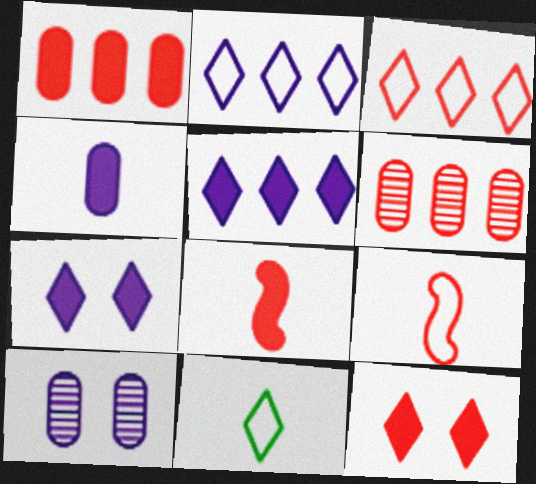[[1, 8, 12], 
[6, 9, 12]]